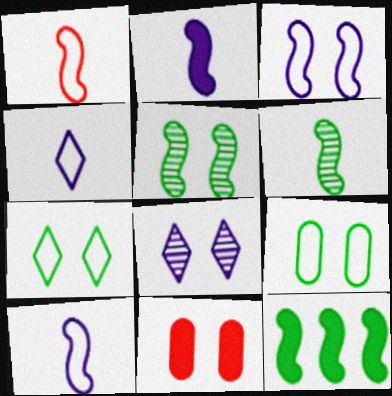[[1, 2, 6]]